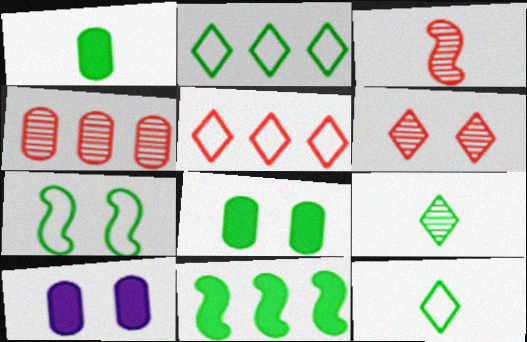[[2, 3, 10], 
[3, 4, 6], 
[6, 7, 10]]